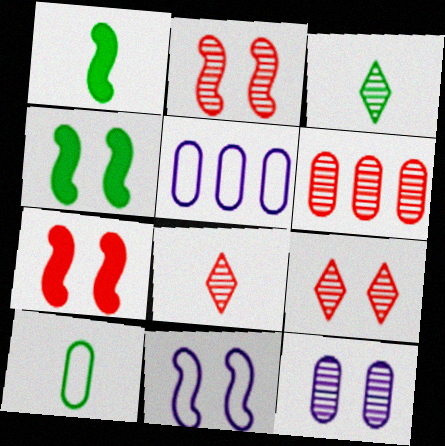[[1, 3, 10], 
[1, 5, 9], 
[2, 4, 11], 
[2, 6, 8], 
[3, 5, 7], 
[4, 5, 8]]